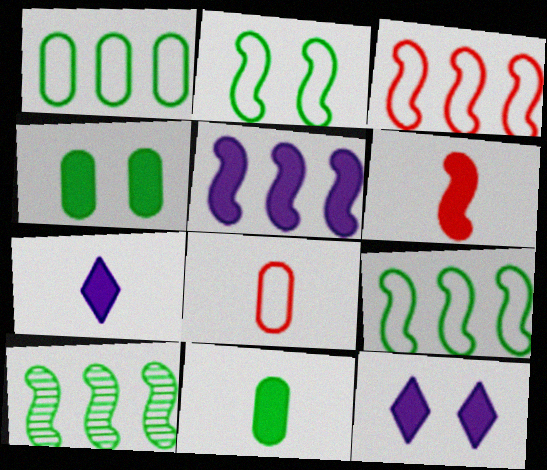[[3, 5, 10], 
[6, 7, 11], 
[8, 10, 12]]